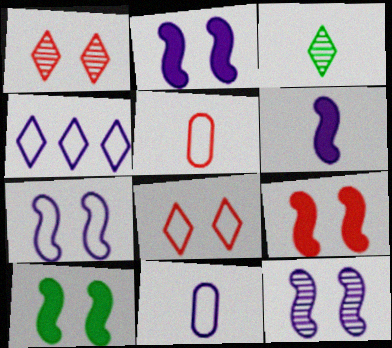[[2, 7, 12], 
[2, 9, 10], 
[3, 5, 6], 
[4, 7, 11]]